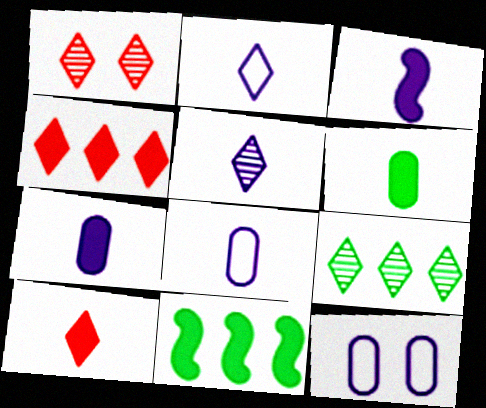[[1, 5, 9], 
[1, 8, 11], 
[3, 5, 8], 
[3, 6, 10]]